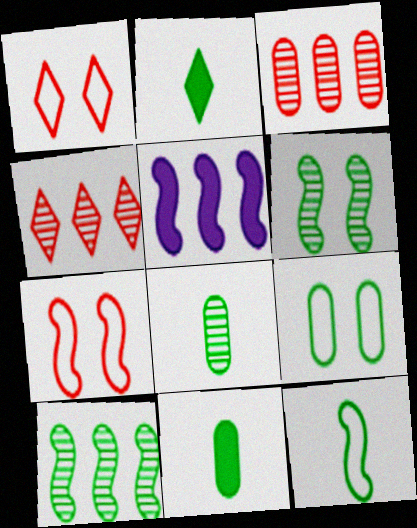[[1, 5, 8], 
[2, 8, 12], 
[2, 9, 10]]